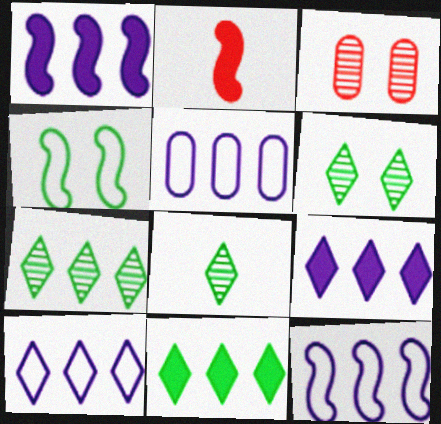[[2, 5, 6], 
[5, 10, 12], 
[6, 7, 8]]